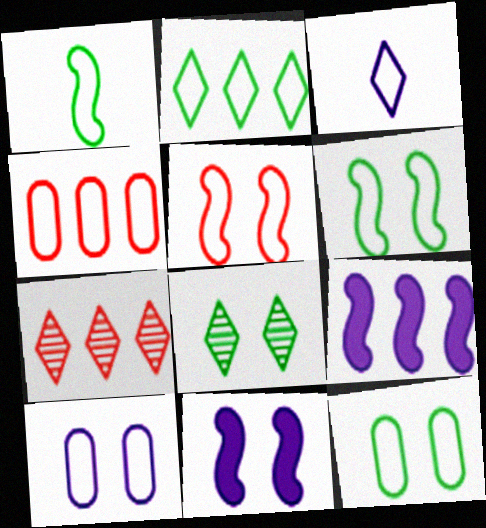[[1, 2, 12], 
[3, 4, 6]]